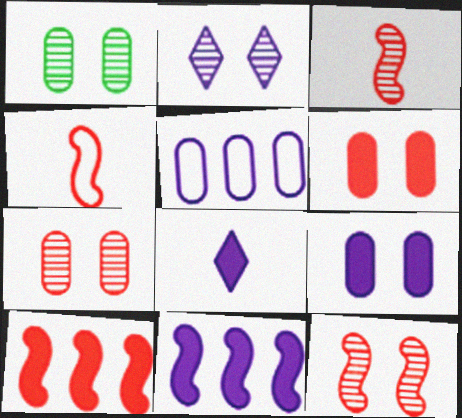[[1, 2, 12], 
[4, 10, 12], 
[8, 9, 11]]